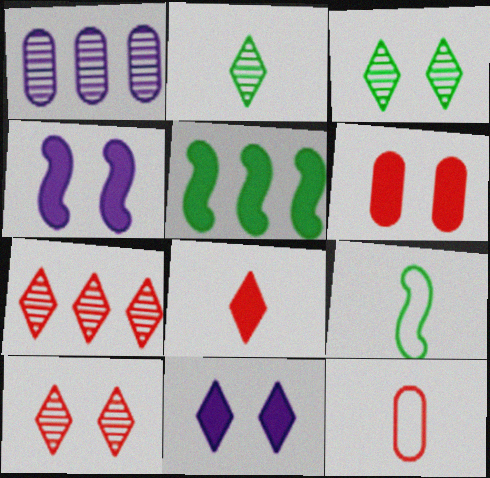[]